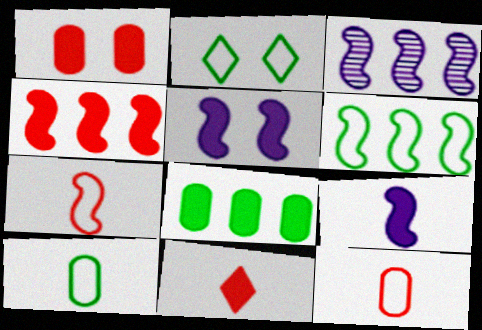[[1, 4, 11], 
[2, 6, 10], 
[3, 4, 6], 
[5, 8, 11]]